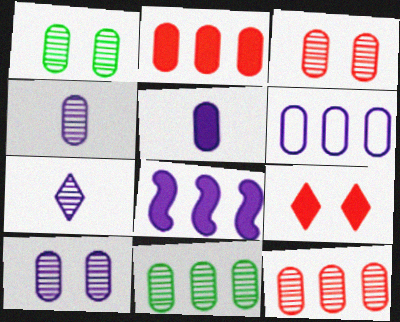[[1, 3, 10], 
[1, 4, 12], 
[2, 6, 11], 
[3, 4, 11], 
[5, 6, 10]]